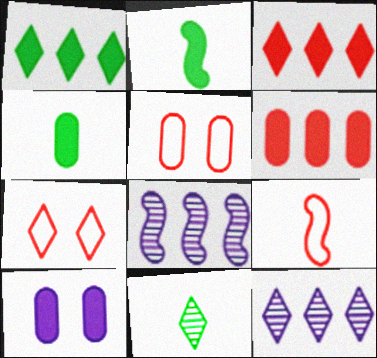[[2, 3, 10], 
[2, 5, 12], 
[4, 6, 10], 
[4, 7, 8]]